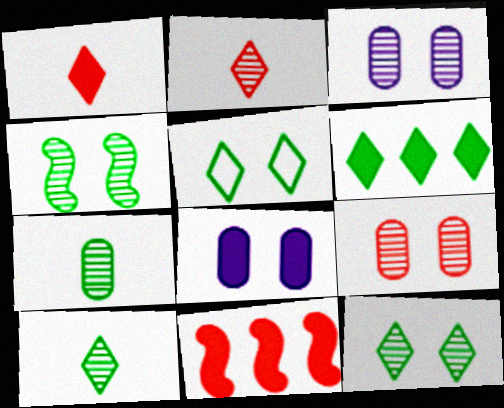[[5, 6, 10]]